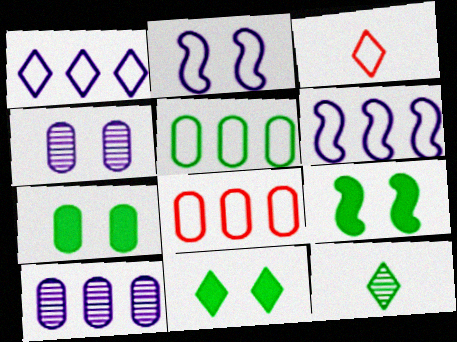[[2, 3, 5], 
[3, 9, 10], 
[5, 9, 12], 
[7, 9, 11]]